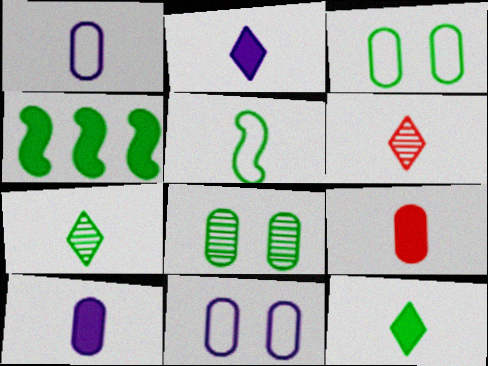[[3, 4, 7], 
[4, 6, 11], 
[5, 6, 10]]